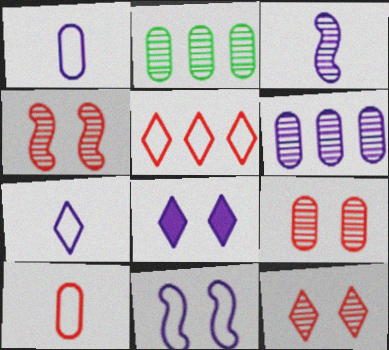[[2, 3, 12], 
[4, 9, 12]]